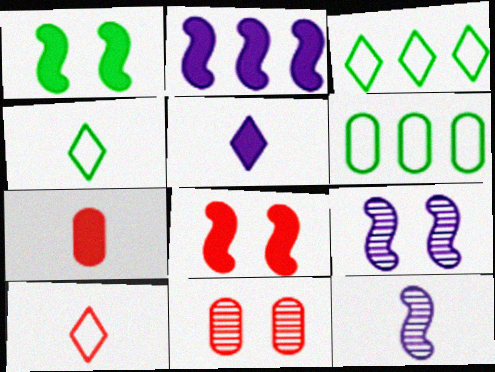[[2, 4, 11], 
[3, 7, 9], 
[4, 7, 12]]